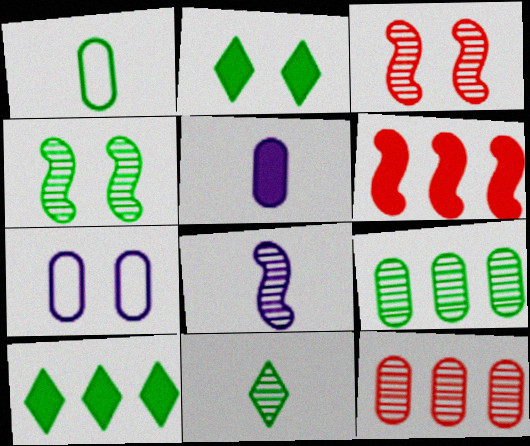[[1, 4, 10], 
[2, 3, 7], 
[2, 5, 6], 
[4, 9, 11], 
[6, 7, 11]]